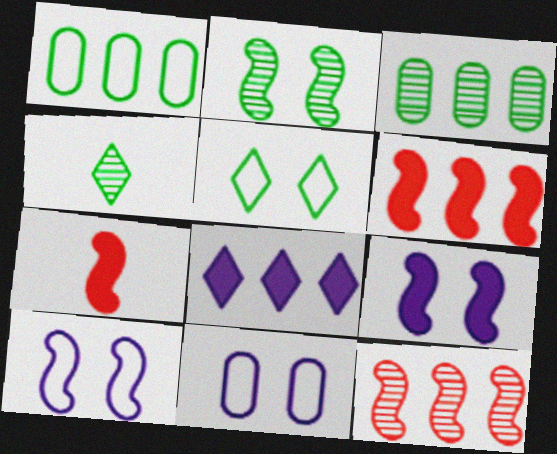[[1, 8, 12], 
[2, 3, 4], 
[4, 6, 11]]